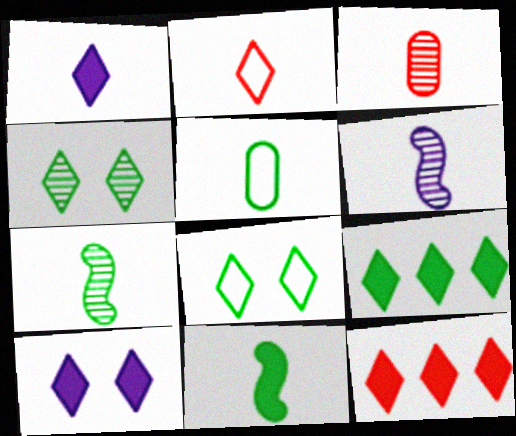[]